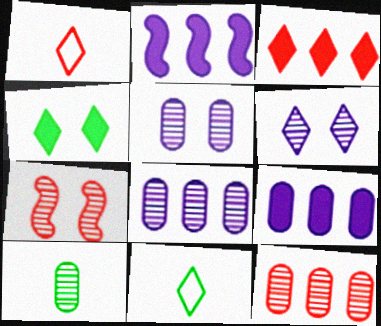[[3, 6, 11], 
[5, 10, 12], 
[7, 9, 11]]